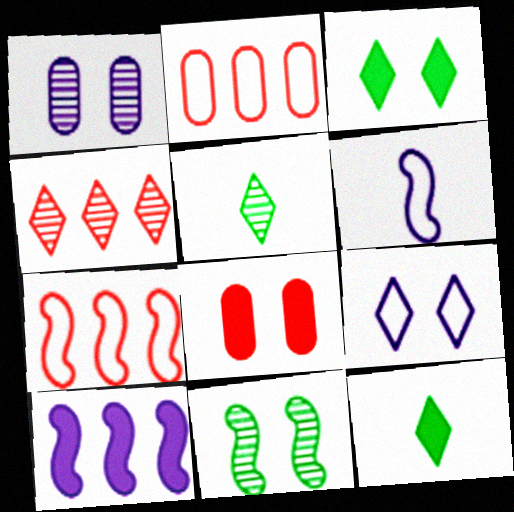[[1, 7, 12], 
[4, 9, 12], 
[8, 9, 11], 
[8, 10, 12]]